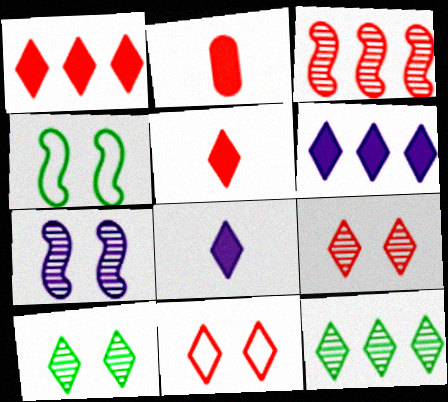[[2, 3, 11], 
[8, 11, 12]]